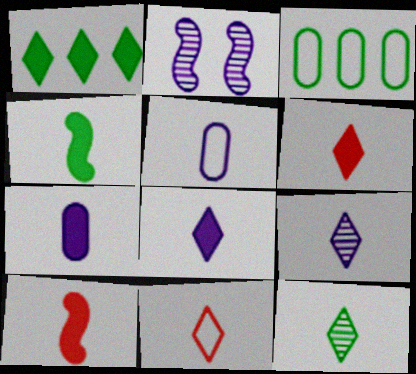[[2, 3, 6], 
[4, 6, 7], 
[5, 10, 12], 
[8, 11, 12]]